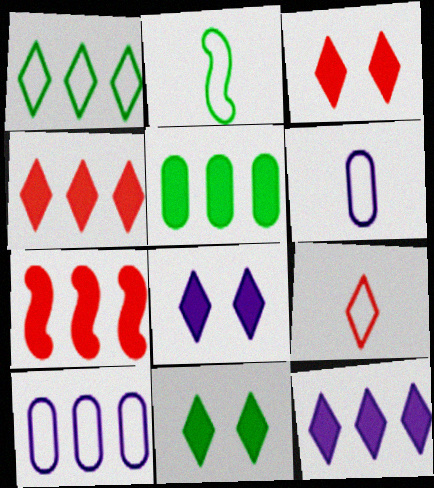[[2, 6, 9], 
[3, 8, 11], 
[5, 7, 12]]